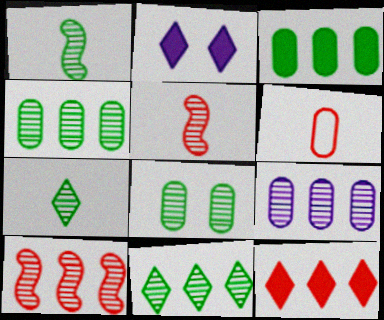[[1, 8, 11], 
[9, 10, 11]]